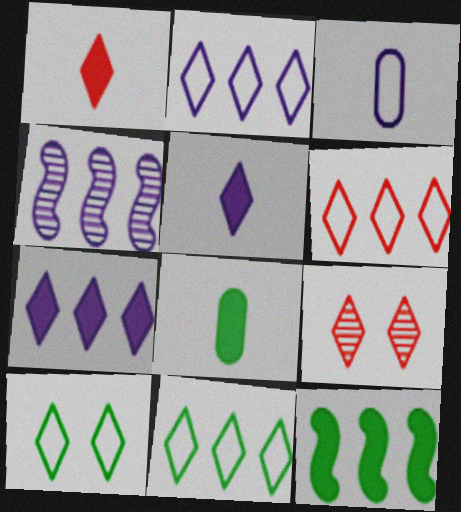[[1, 6, 9], 
[2, 6, 11], 
[3, 9, 12], 
[5, 9, 11]]